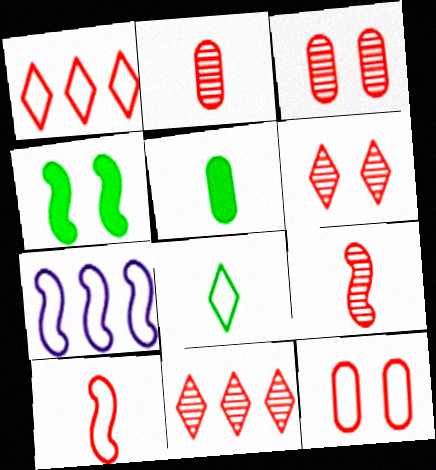[[1, 10, 12], 
[3, 9, 11], 
[4, 7, 9], 
[5, 6, 7], 
[7, 8, 12]]